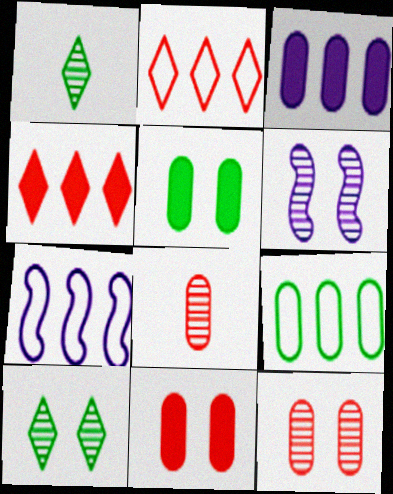[[1, 7, 11], 
[2, 7, 9], 
[6, 10, 12]]